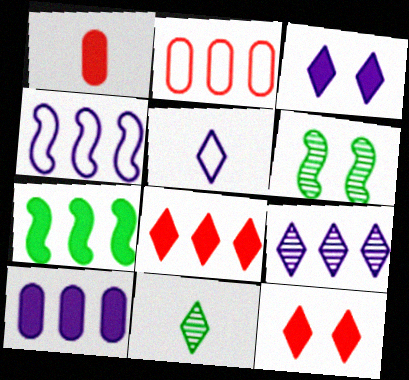[[1, 3, 7], 
[2, 7, 9], 
[3, 5, 9], 
[4, 9, 10], 
[7, 8, 10]]